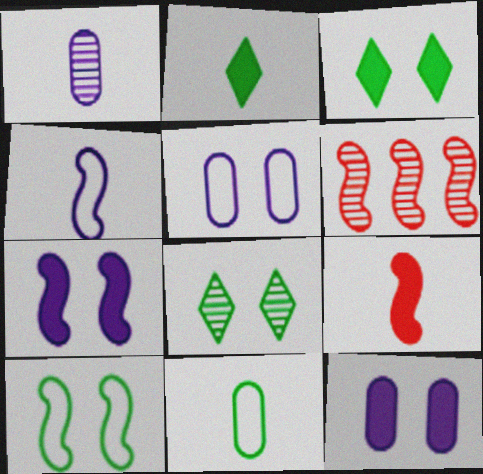[[1, 6, 8], 
[2, 5, 6]]